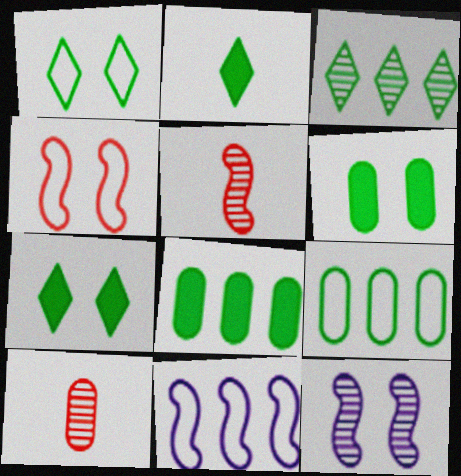[[1, 2, 3], 
[3, 10, 12], 
[7, 10, 11]]